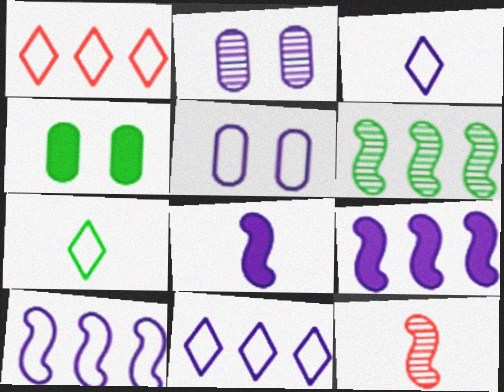[[2, 3, 9], 
[2, 8, 11], 
[3, 5, 10], 
[4, 6, 7], 
[4, 11, 12]]